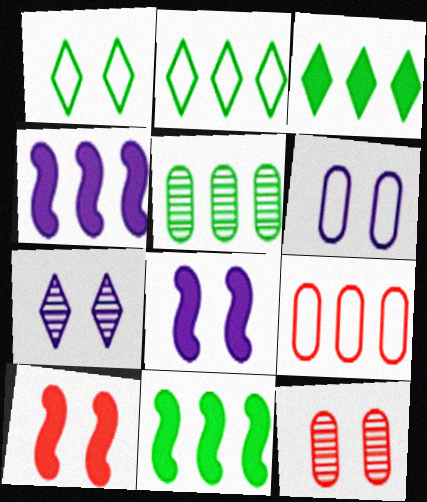[[1, 8, 12], 
[2, 5, 11], 
[6, 7, 8]]